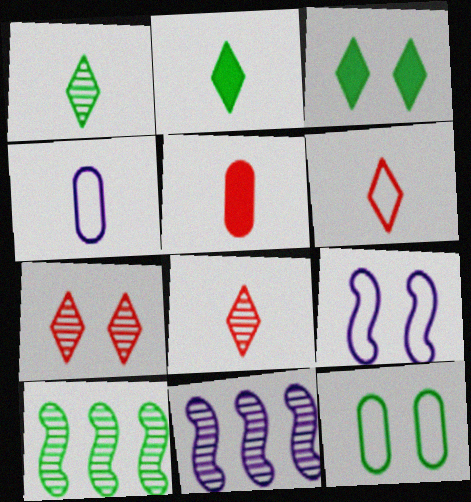[[2, 10, 12]]